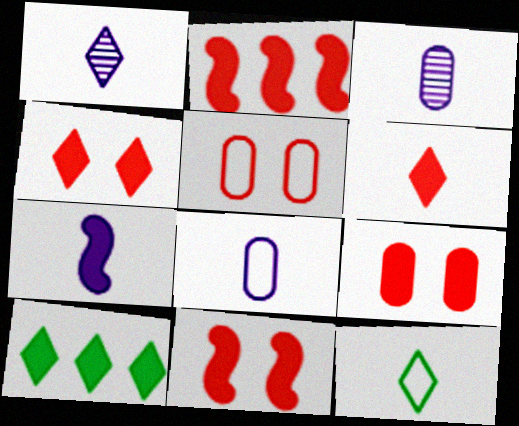[[1, 6, 12], 
[1, 7, 8], 
[2, 6, 9], 
[4, 9, 11], 
[7, 9, 10]]